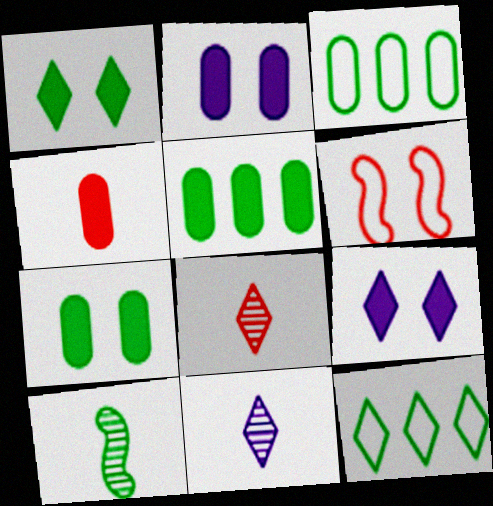[[1, 3, 10], 
[2, 4, 5], 
[5, 6, 11], 
[7, 10, 12], 
[8, 9, 12]]